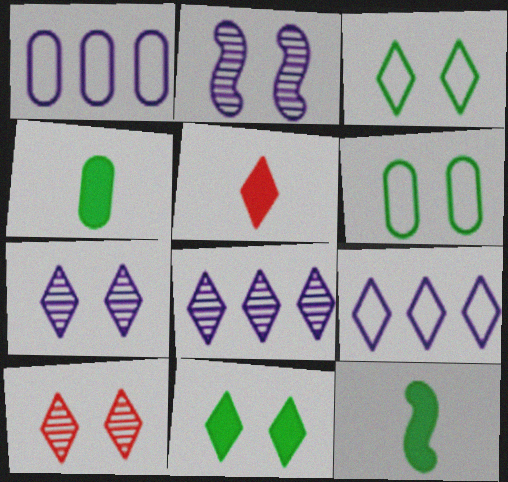[[1, 10, 12], 
[3, 5, 8]]